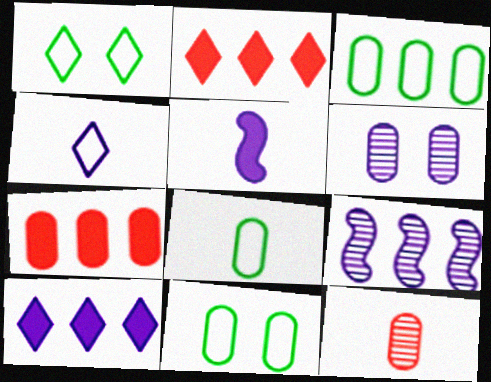[[2, 3, 9], 
[3, 8, 11], 
[6, 7, 8]]